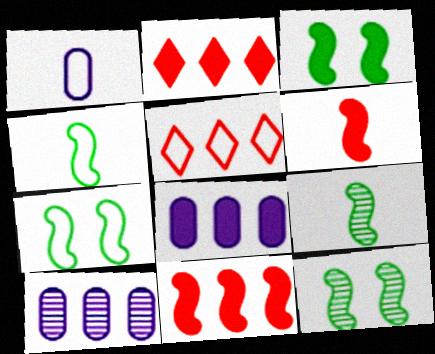[[1, 2, 12], 
[1, 5, 7], 
[3, 7, 12]]